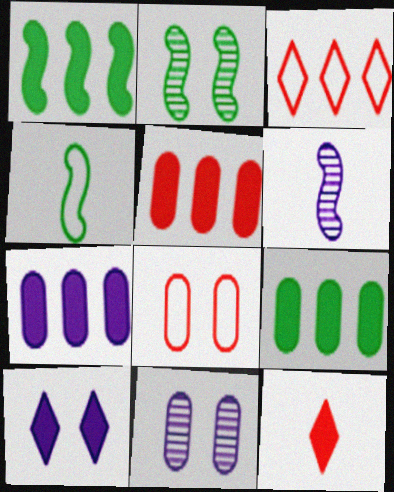[[1, 2, 4], 
[2, 8, 10], 
[5, 7, 9]]